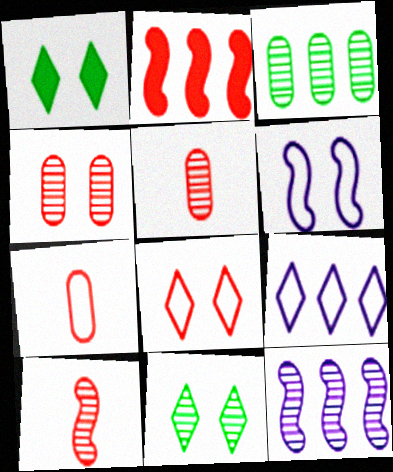[[1, 4, 6], 
[1, 7, 12], 
[2, 3, 9], 
[2, 5, 8], 
[5, 11, 12]]